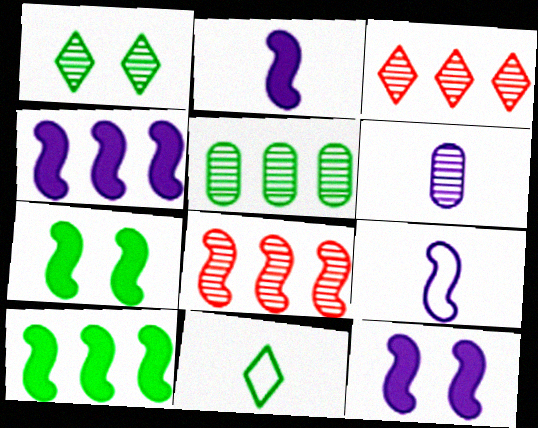[[1, 6, 8], 
[2, 4, 12], 
[5, 7, 11], 
[7, 8, 9]]